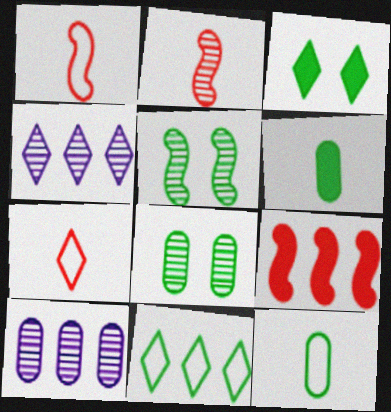[[1, 3, 10], 
[2, 4, 8], 
[3, 4, 7], 
[5, 6, 11], 
[9, 10, 11]]